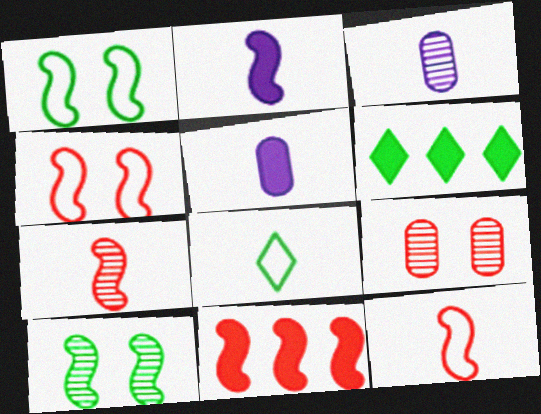[[3, 4, 6], 
[4, 7, 11], 
[5, 7, 8]]